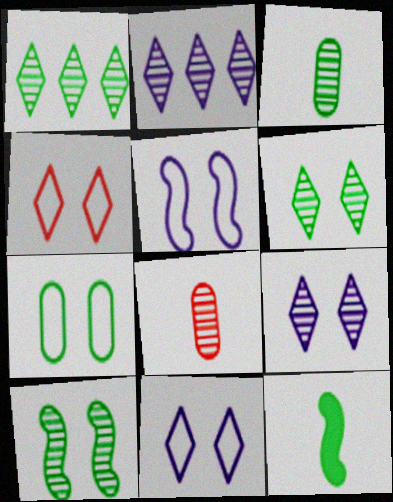[[1, 3, 10], 
[1, 7, 12], 
[2, 8, 10], 
[4, 5, 7]]